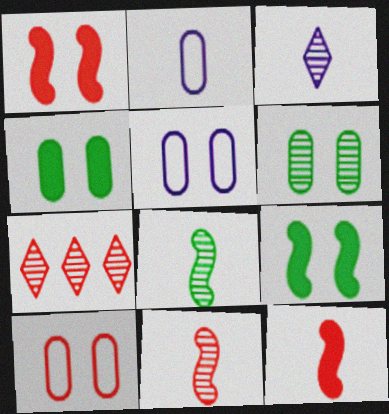[[2, 7, 9], 
[7, 10, 12]]